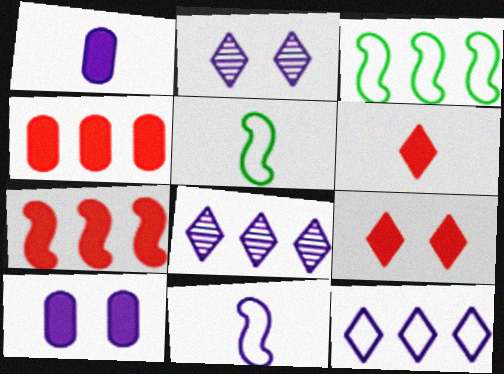[[2, 4, 5], 
[3, 4, 8], 
[8, 10, 11]]